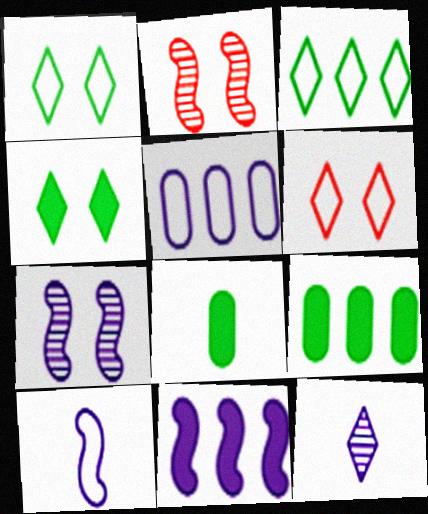[[7, 10, 11]]